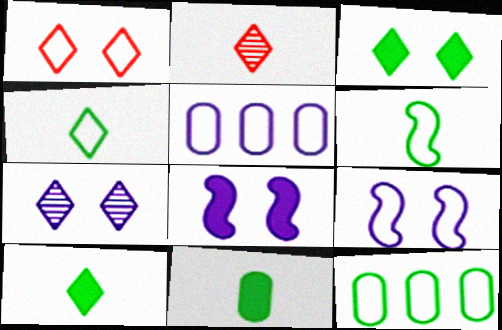[[1, 3, 7], 
[1, 5, 6], 
[2, 8, 12]]